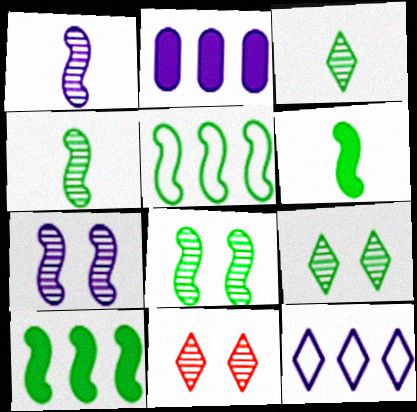[[5, 6, 8]]